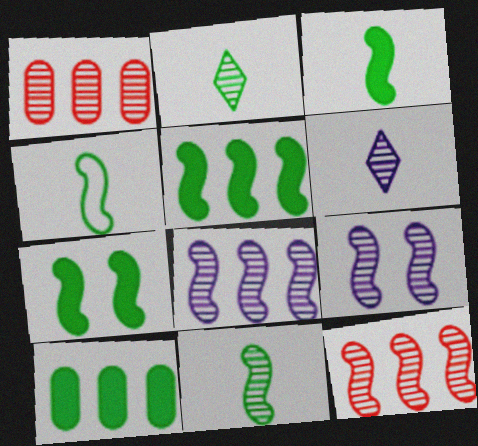[[1, 2, 9], 
[3, 4, 11], 
[3, 5, 7], 
[9, 11, 12]]